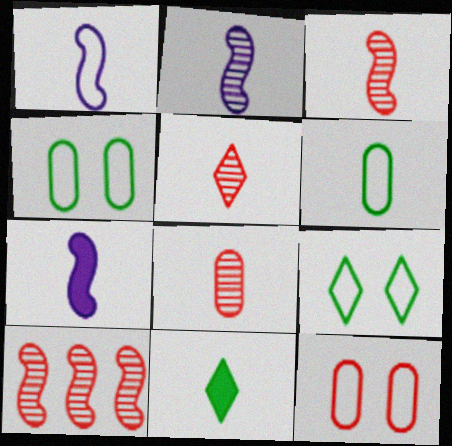[[1, 2, 7], 
[1, 8, 11], 
[3, 5, 8], 
[5, 6, 7]]